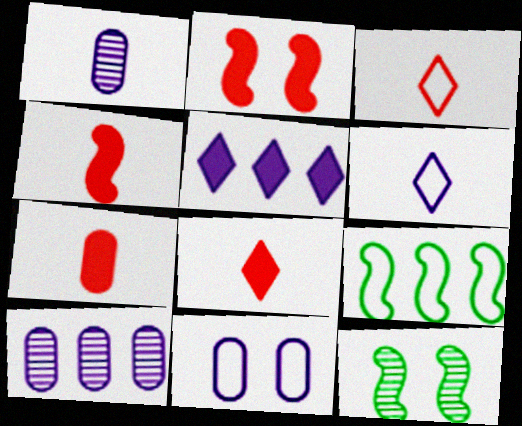[[3, 9, 11], 
[4, 7, 8]]